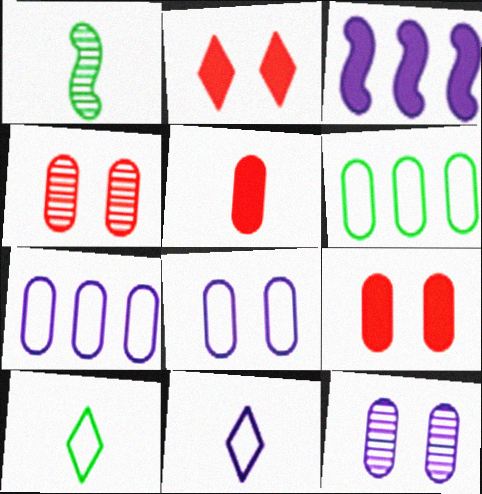[[1, 2, 7], 
[1, 5, 11], 
[3, 4, 10], 
[3, 11, 12], 
[5, 6, 12]]